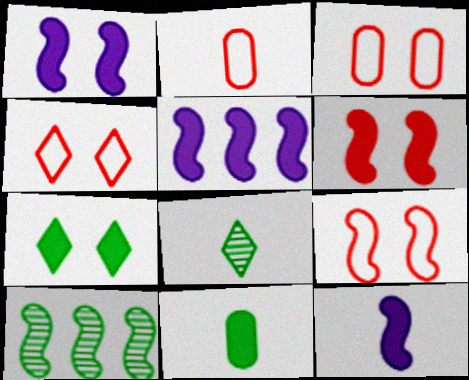[[1, 5, 12], 
[2, 8, 12], 
[3, 4, 9], 
[3, 5, 8], 
[9, 10, 12]]